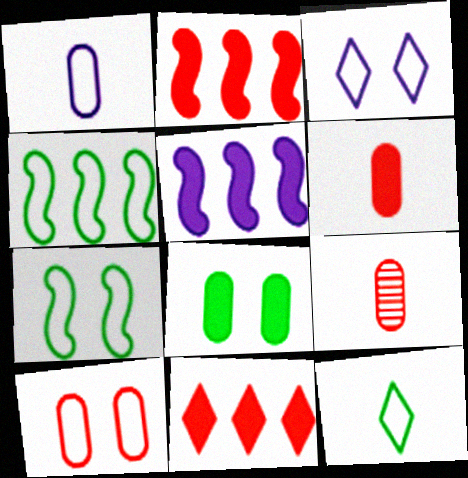[[3, 7, 10]]